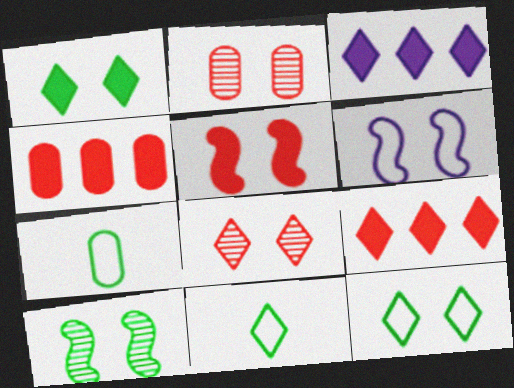[[1, 2, 6], 
[3, 8, 11], 
[5, 6, 10]]